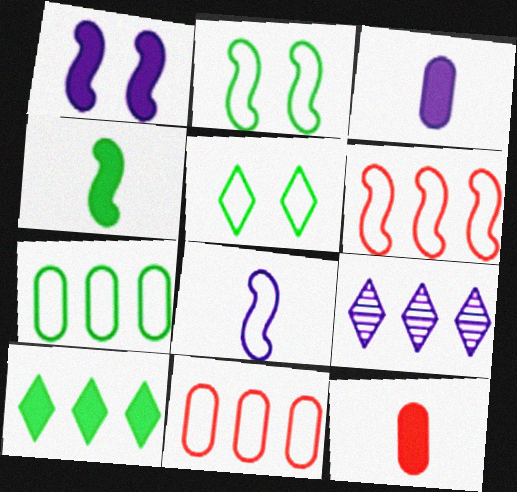[[1, 10, 12], 
[2, 6, 8], 
[2, 9, 12], 
[5, 8, 11]]